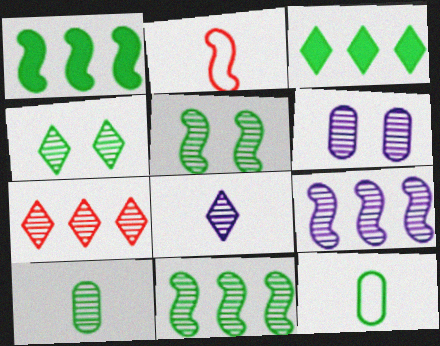[[1, 4, 12], 
[2, 3, 6], 
[3, 5, 12], 
[4, 7, 8], 
[4, 10, 11], 
[6, 8, 9]]